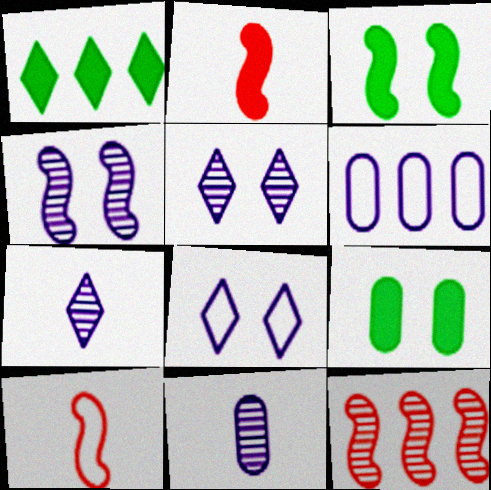[[1, 6, 12]]